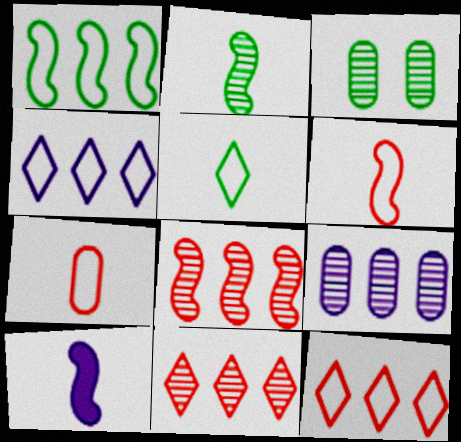[[2, 6, 10], 
[3, 10, 12]]